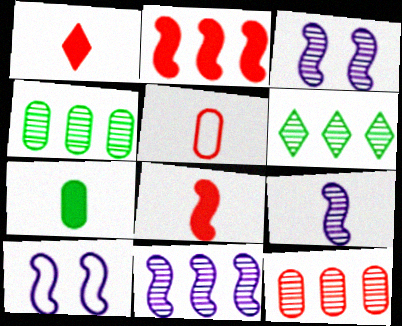[[1, 4, 10], 
[3, 9, 11], 
[6, 11, 12]]